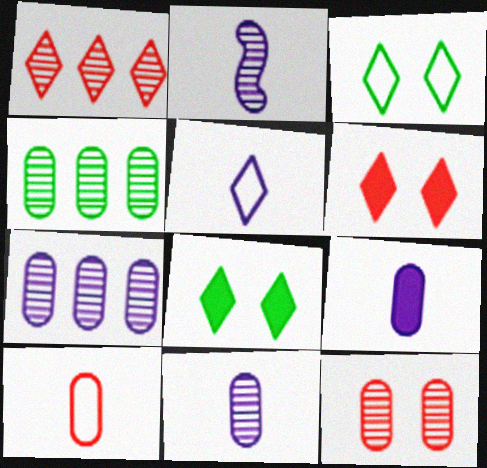[[1, 5, 8], 
[2, 5, 9], 
[4, 11, 12]]